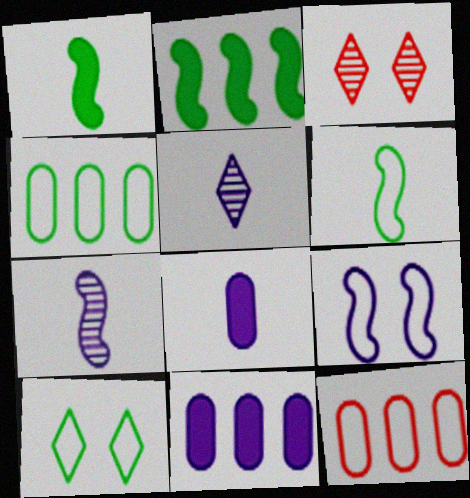[[3, 6, 11], 
[4, 6, 10], 
[5, 9, 11]]